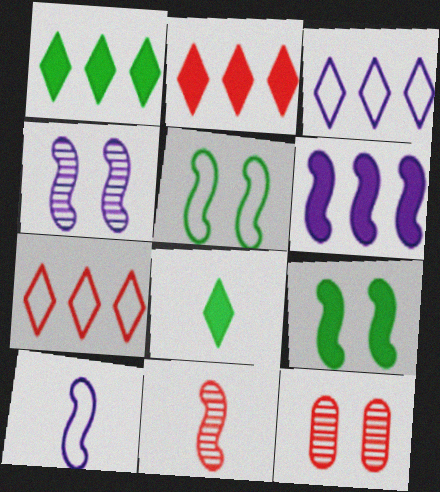[[1, 10, 12], 
[4, 6, 10], 
[5, 6, 11]]